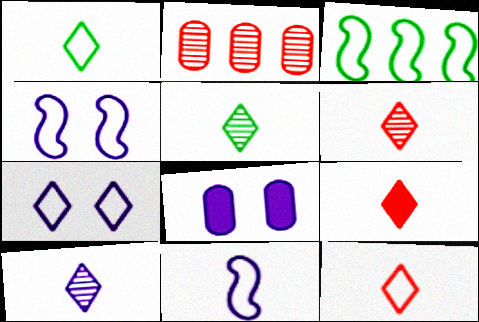[[1, 9, 10], 
[3, 6, 8], 
[5, 6, 10], 
[6, 9, 12]]